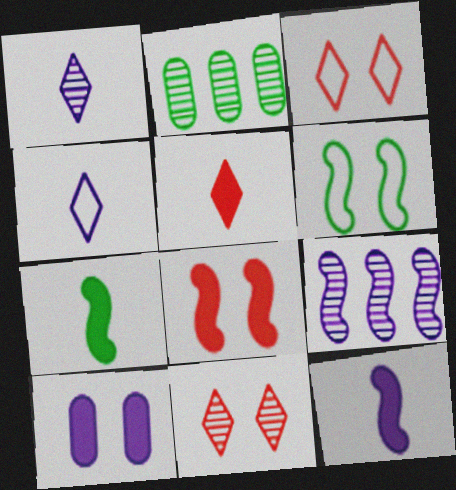[[2, 3, 12], 
[2, 4, 8], 
[4, 9, 10], 
[6, 10, 11]]